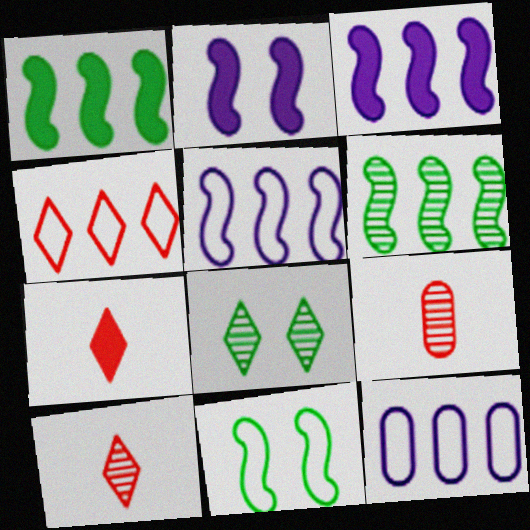[]